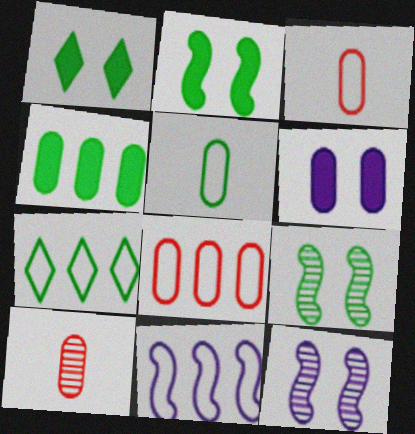[[1, 10, 11], 
[7, 8, 11]]